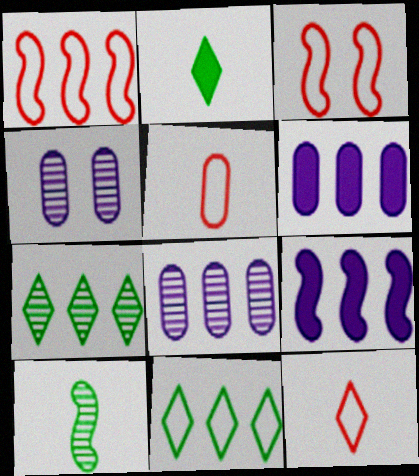[[1, 2, 4], 
[1, 6, 7], 
[2, 3, 8], 
[3, 9, 10]]